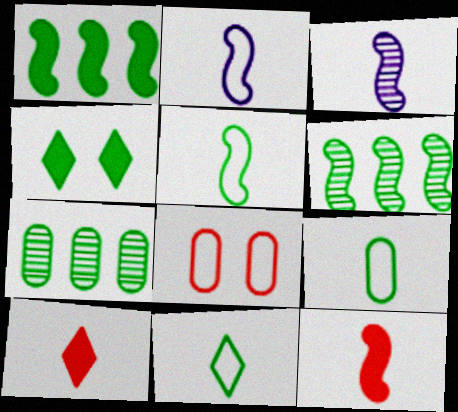[[3, 5, 12], 
[3, 9, 10], 
[4, 5, 7], 
[4, 6, 9], 
[5, 9, 11]]